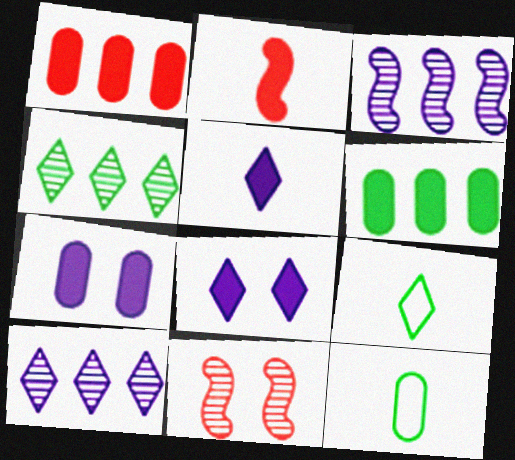[[2, 6, 8]]